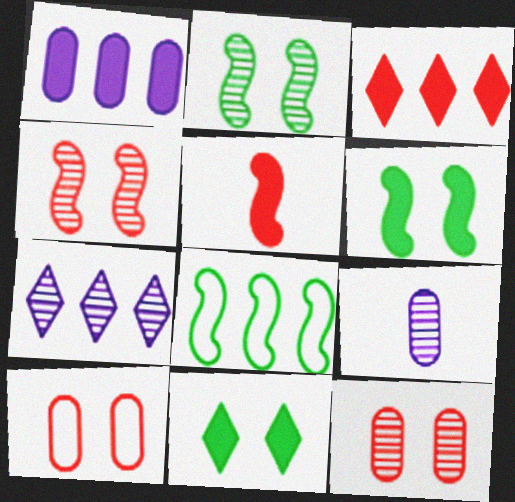[[1, 5, 11]]